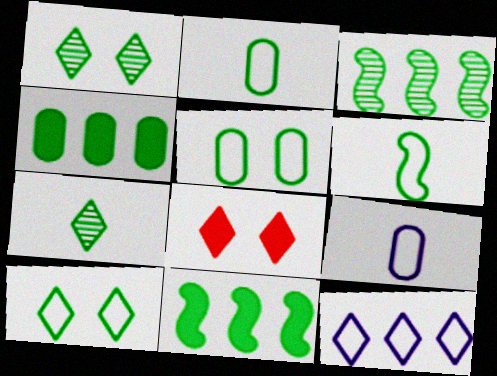[[1, 2, 11], 
[1, 4, 6], 
[3, 8, 9], 
[5, 7, 11], 
[7, 8, 12]]